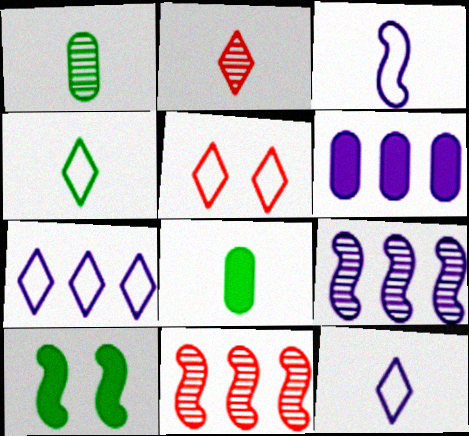[[2, 3, 8], 
[3, 10, 11], 
[4, 5, 7], 
[5, 8, 9], 
[6, 7, 9]]